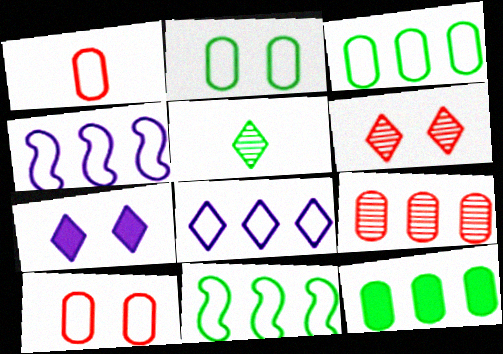[]